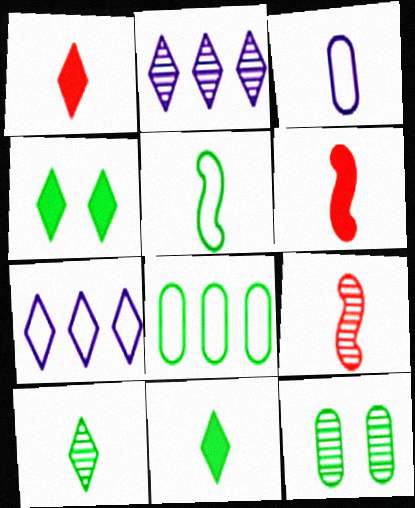[[2, 9, 12], 
[3, 6, 10], 
[3, 9, 11], 
[6, 7, 12]]